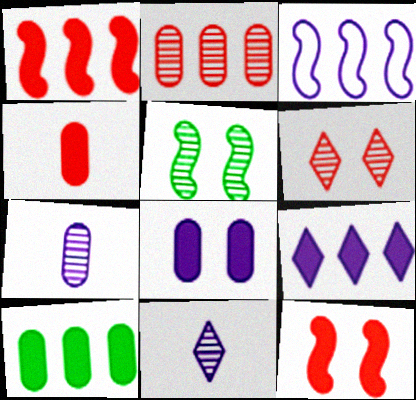[[1, 9, 10], 
[2, 5, 11], 
[3, 8, 11], 
[4, 8, 10]]